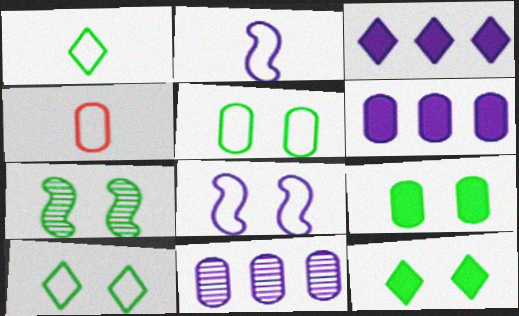[[1, 2, 4], 
[3, 4, 7], 
[4, 9, 11], 
[5, 7, 12], 
[7, 9, 10]]